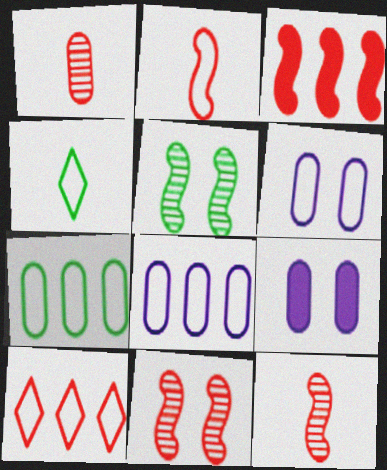[[1, 7, 9], 
[2, 3, 11]]